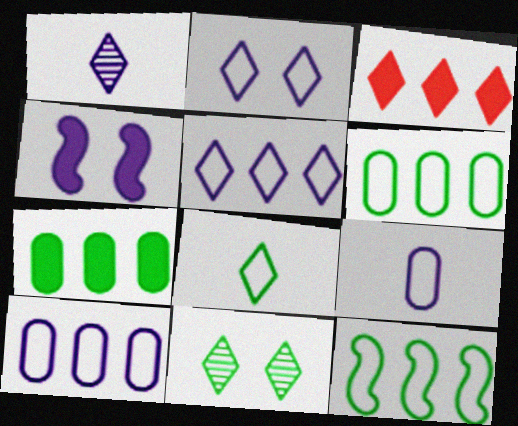[[1, 4, 10]]